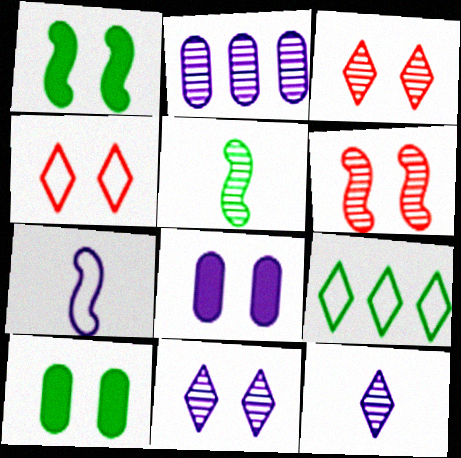[[2, 3, 5], 
[5, 9, 10]]